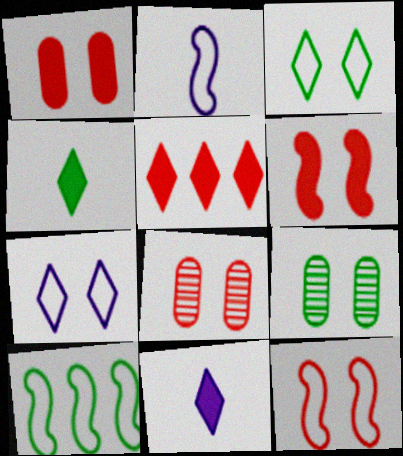[[2, 5, 9], 
[2, 10, 12], 
[4, 9, 10], 
[6, 7, 9], 
[8, 10, 11]]